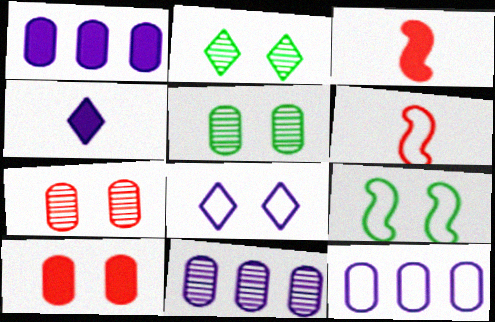[[1, 2, 6], 
[1, 11, 12], 
[2, 3, 12]]